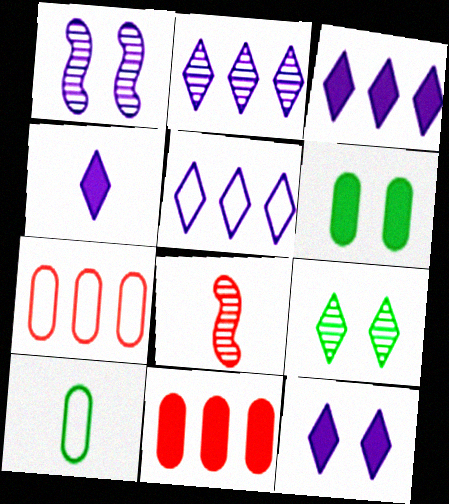[[2, 3, 5], 
[3, 4, 12], 
[4, 8, 10], 
[5, 6, 8]]